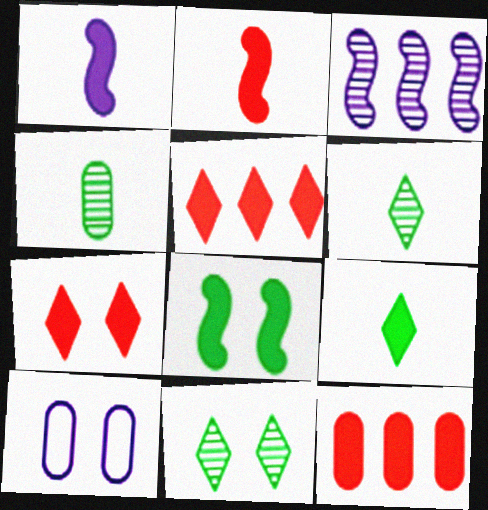[[2, 7, 12], 
[4, 10, 12]]